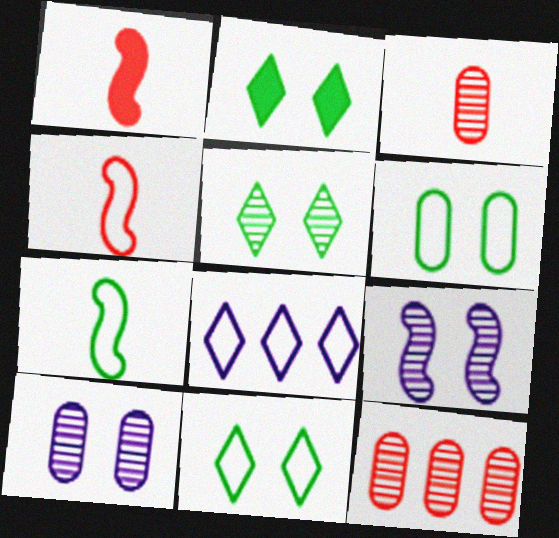[[2, 5, 11], 
[4, 6, 8]]